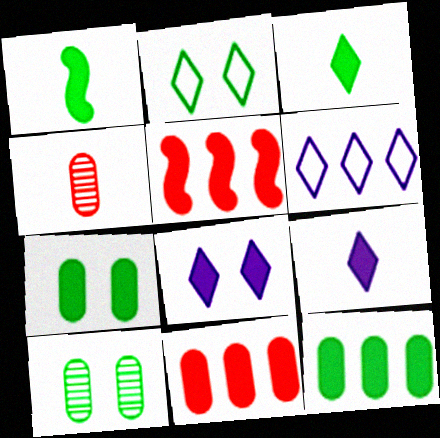[[1, 8, 11], 
[5, 7, 9]]